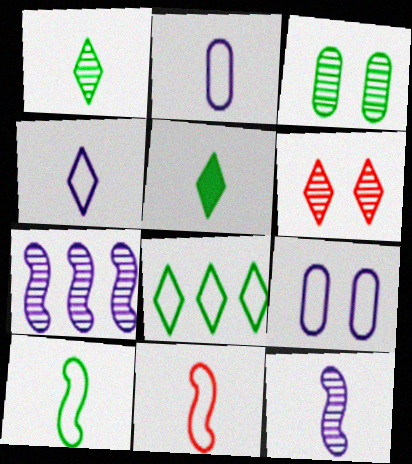[[8, 9, 11]]